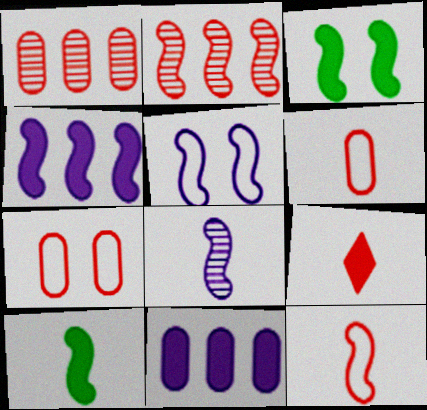[[2, 5, 10], 
[2, 7, 9], 
[3, 9, 11], 
[4, 5, 8], 
[8, 10, 12]]